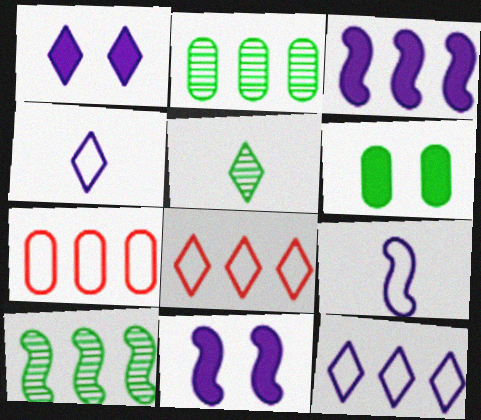[[1, 5, 8], 
[2, 3, 8], 
[5, 7, 11]]